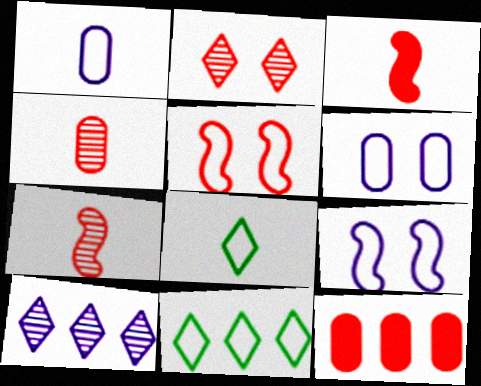[[1, 5, 11]]